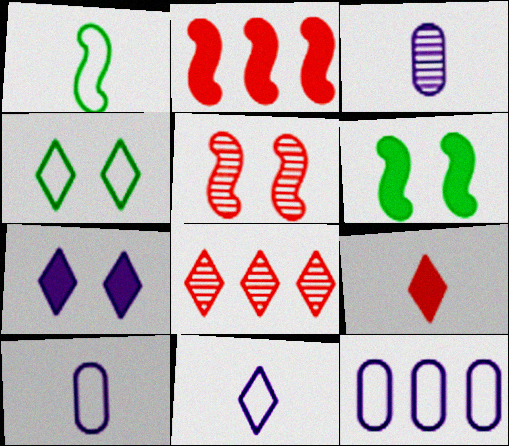[[1, 3, 9], 
[2, 3, 4], 
[6, 8, 10]]